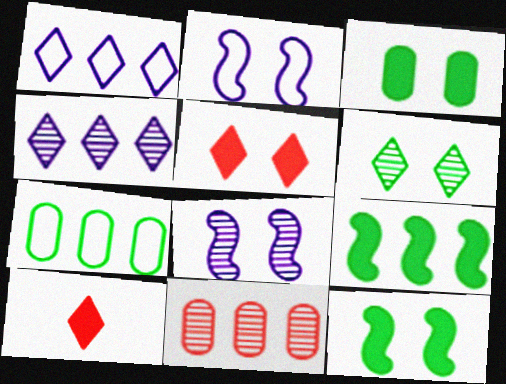[[1, 6, 10], 
[1, 9, 11], 
[7, 8, 10]]